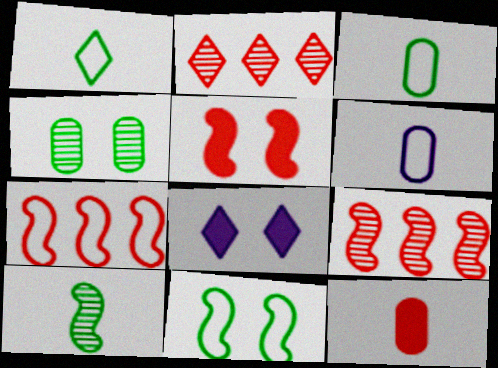[[1, 2, 8], 
[3, 8, 9]]